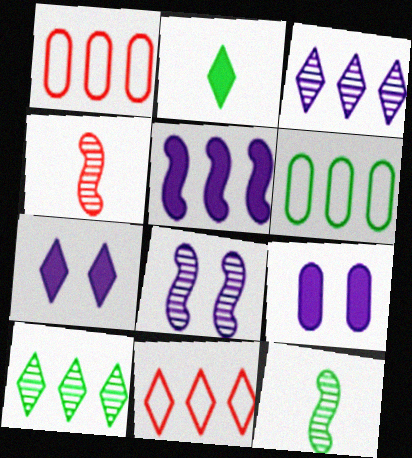[[1, 2, 8], 
[1, 5, 10], 
[1, 7, 12], 
[4, 6, 7], 
[9, 11, 12]]